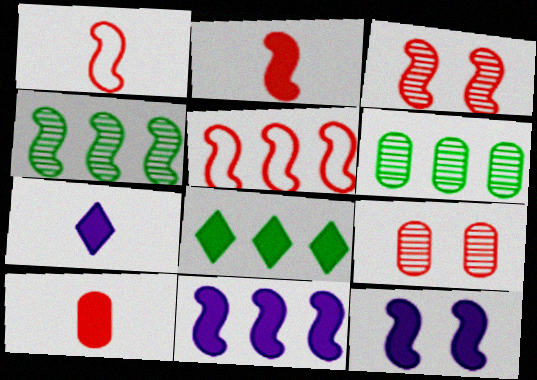[[1, 4, 12], 
[2, 3, 5], 
[4, 5, 11], 
[8, 10, 12]]